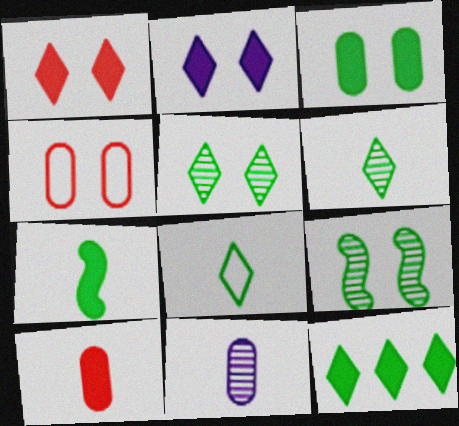[[2, 4, 9], 
[3, 7, 12], 
[5, 8, 12]]